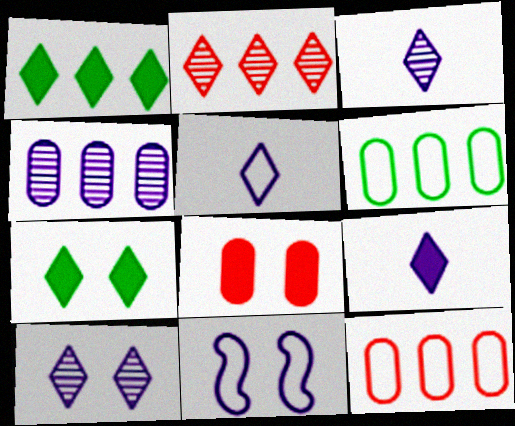[[2, 5, 7], 
[3, 5, 9], 
[4, 9, 11]]